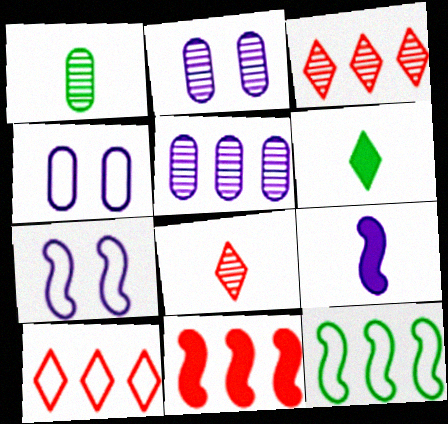[]